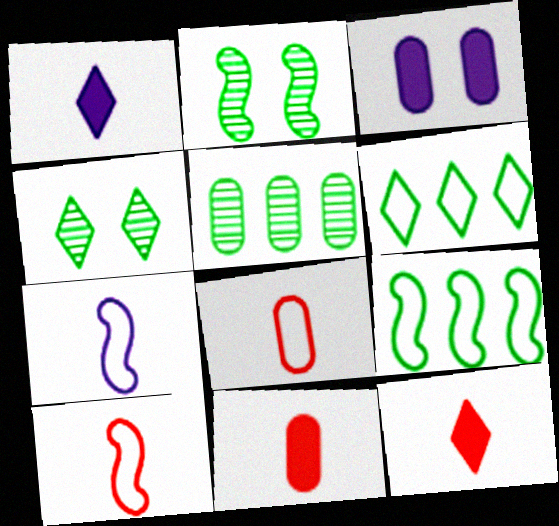[[3, 5, 8]]